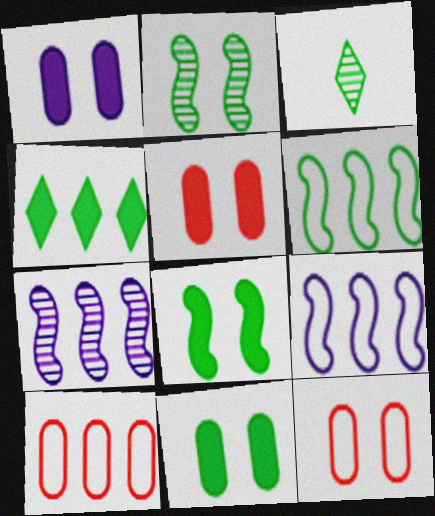[[1, 5, 11], 
[3, 5, 9], 
[3, 6, 11], 
[4, 7, 10]]